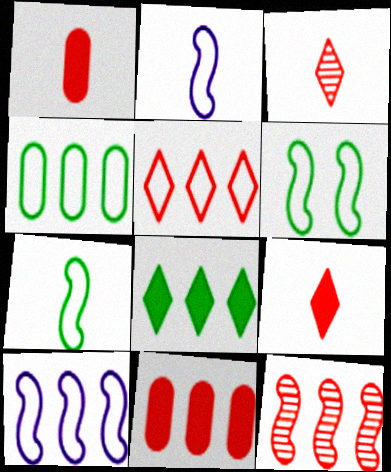[[4, 5, 10], 
[5, 11, 12]]